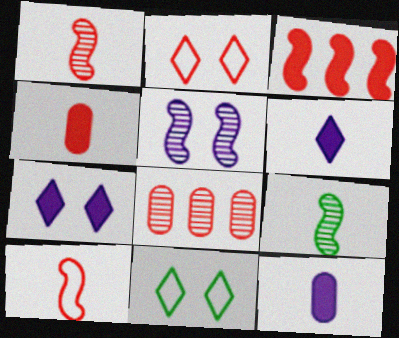[]